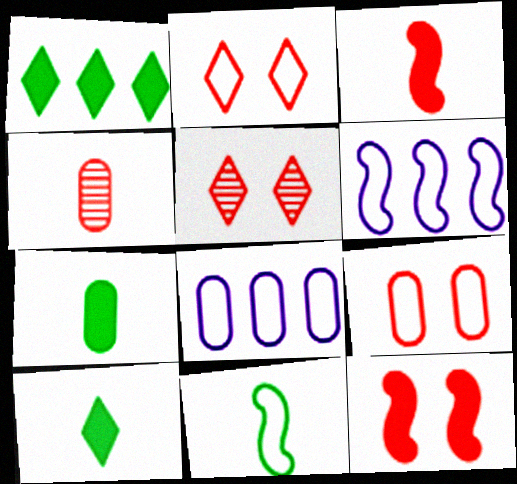[[2, 8, 11], 
[5, 6, 7], 
[5, 9, 12]]